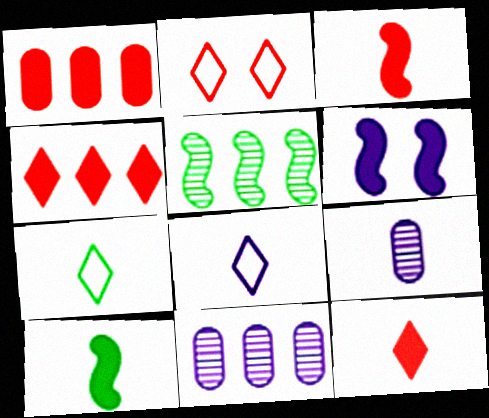[[2, 10, 11], 
[3, 7, 9], 
[6, 8, 11]]